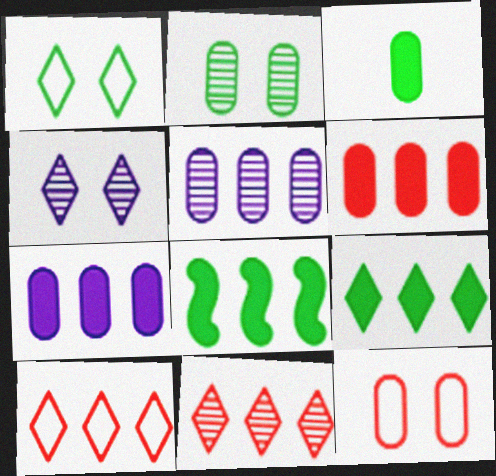[[3, 5, 12], 
[5, 8, 10]]